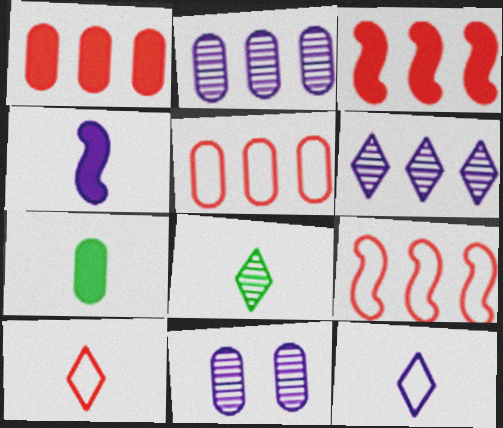[[5, 7, 11]]